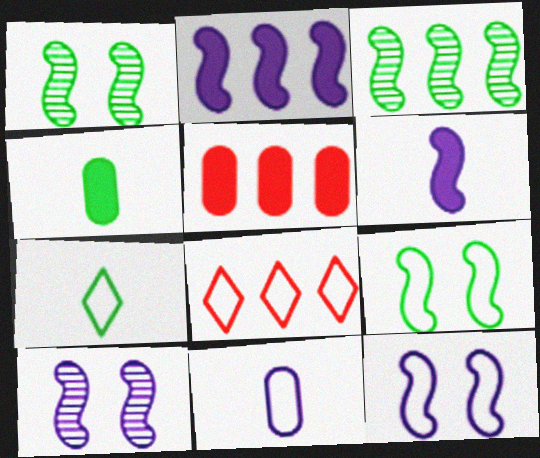[[4, 8, 10], 
[5, 7, 10], 
[8, 9, 11]]